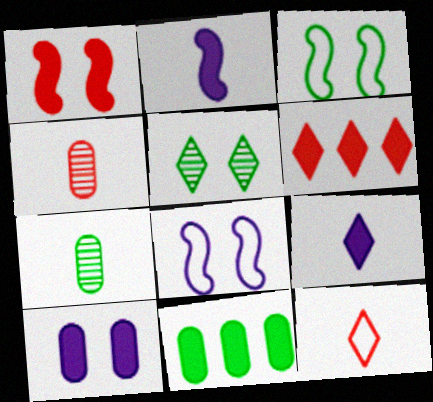[[1, 9, 11], 
[2, 7, 12], 
[6, 7, 8]]